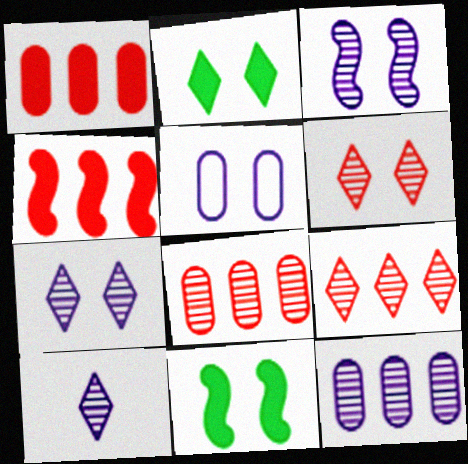[[3, 10, 12], 
[5, 6, 11]]